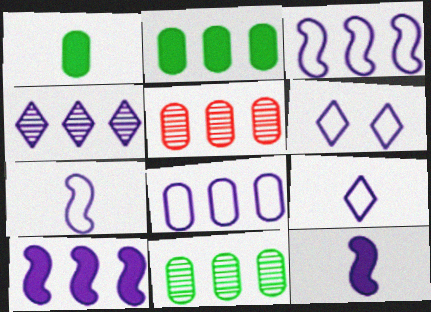[[2, 5, 8], 
[4, 8, 10], 
[6, 7, 8]]